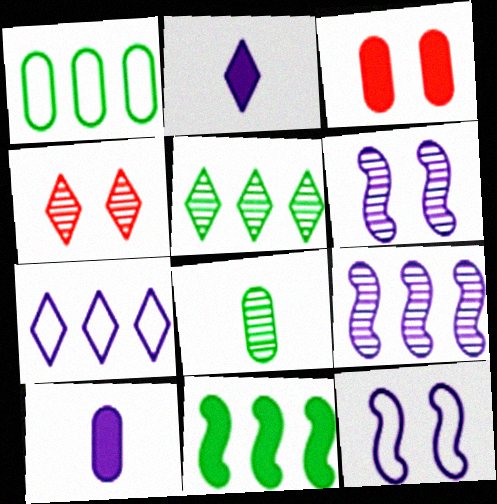[[1, 5, 11], 
[2, 3, 11], 
[4, 8, 9], 
[6, 7, 10]]